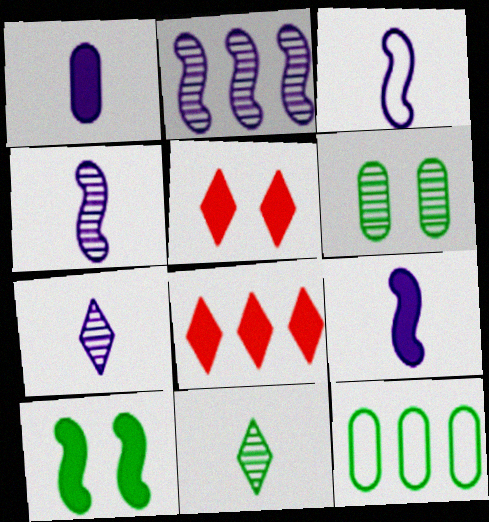[[1, 3, 7], 
[1, 8, 10], 
[2, 8, 12], 
[3, 4, 9], 
[3, 6, 8], 
[4, 5, 12], 
[10, 11, 12]]